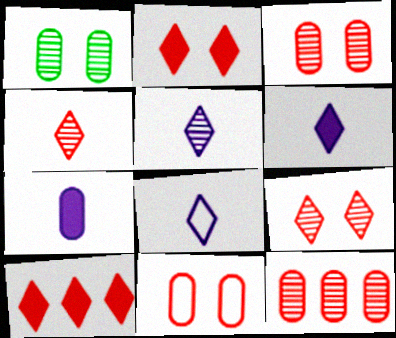[[5, 6, 8]]